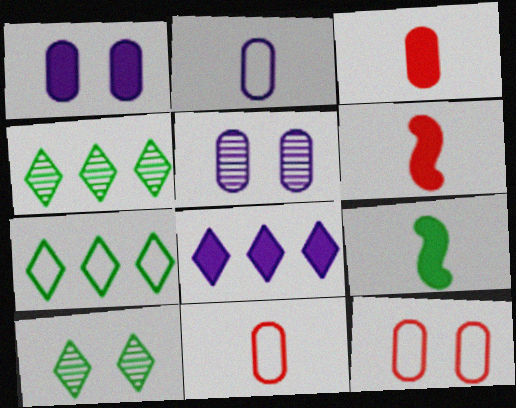[[5, 6, 7]]